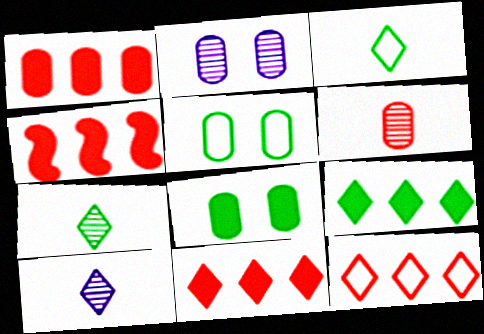[[1, 4, 11], 
[2, 3, 4], 
[4, 5, 10]]